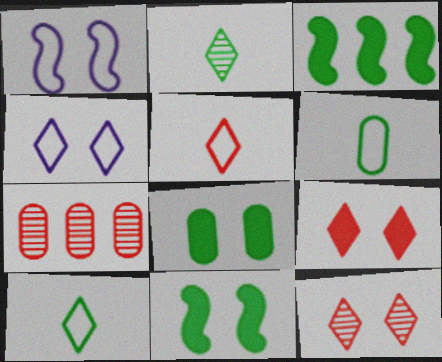[[1, 8, 12]]